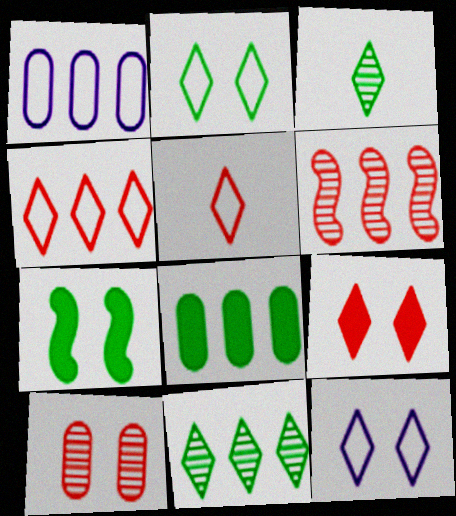[[7, 10, 12]]